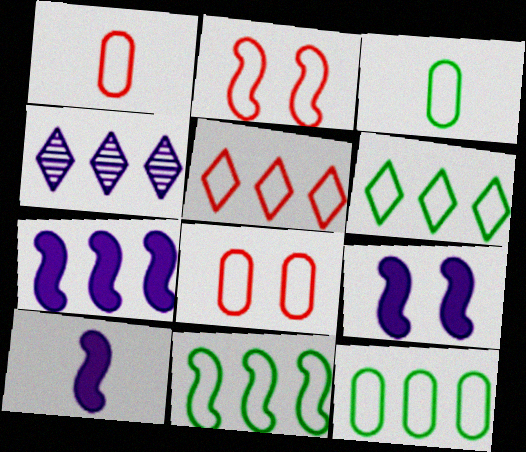[[1, 2, 5], 
[6, 11, 12], 
[7, 9, 10]]